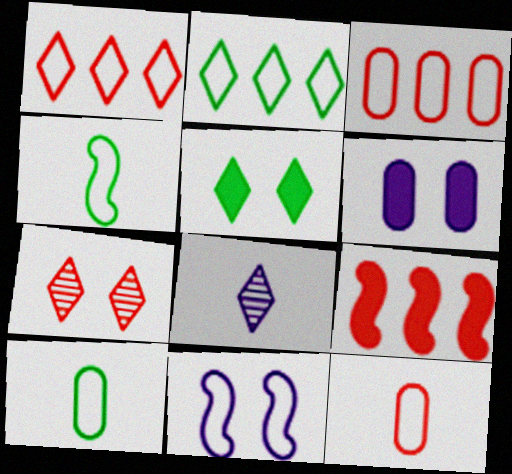[[1, 5, 8], 
[1, 10, 11], 
[2, 11, 12], 
[7, 9, 12]]